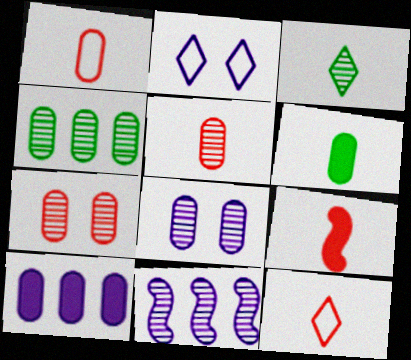[[2, 4, 9], 
[3, 7, 11], 
[4, 5, 8], 
[5, 9, 12]]